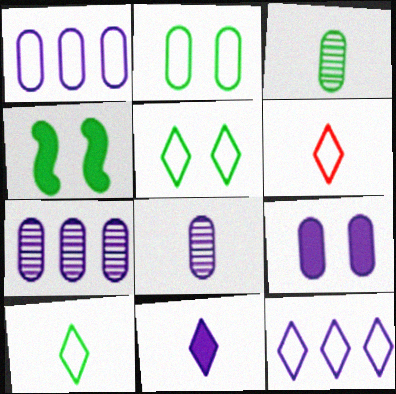[[1, 8, 9], 
[4, 6, 7], 
[5, 6, 12]]